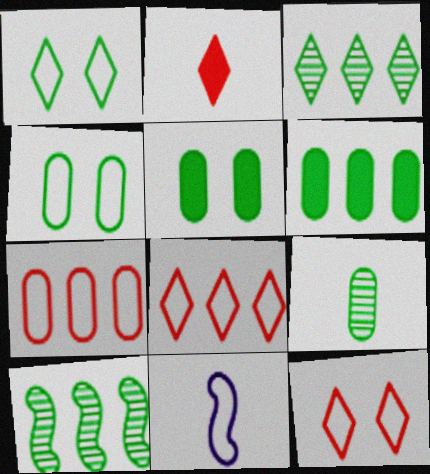[[1, 7, 11], 
[2, 9, 11], 
[4, 6, 9], 
[4, 8, 11]]